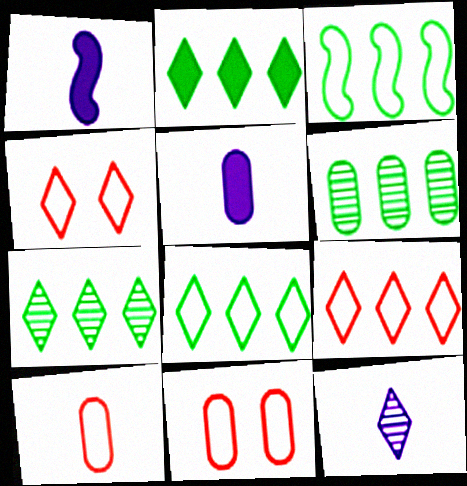[[1, 4, 6], 
[1, 7, 11], 
[2, 3, 6], 
[2, 4, 12], 
[2, 7, 8], 
[5, 6, 11]]